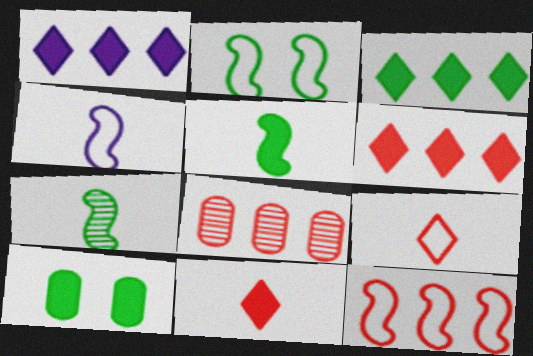[[1, 3, 6], 
[2, 4, 12], 
[3, 5, 10], 
[6, 8, 12]]